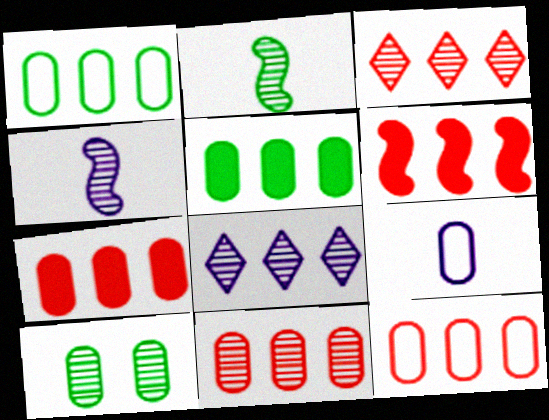[[1, 6, 8], 
[3, 4, 10], 
[3, 6, 12], 
[7, 9, 10], 
[7, 11, 12]]